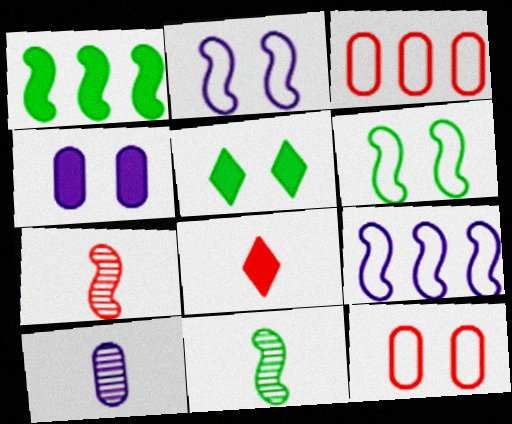[[1, 2, 7], 
[1, 4, 8], 
[1, 6, 11]]